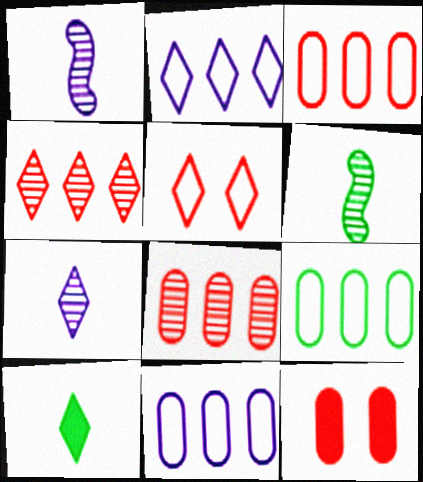[[2, 6, 12], 
[3, 9, 11]]